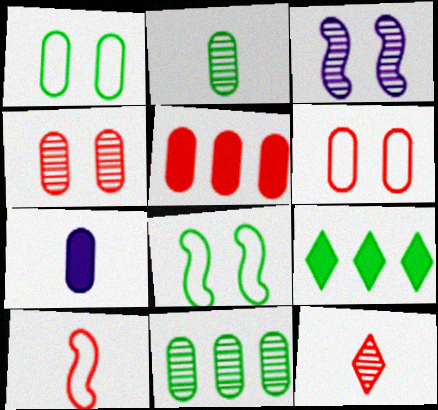[[2, 8, 9], 
[3, 11, 12], 
[6, 7, 11]]